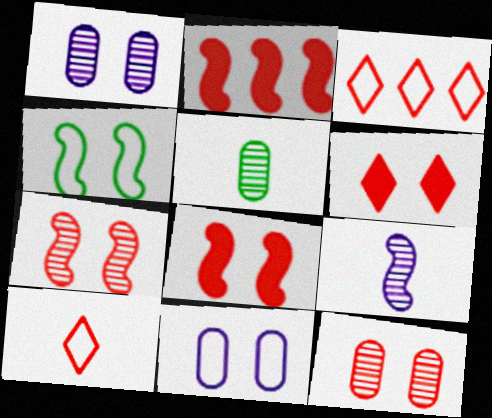[[1, 4, 6], 
[2, 4, 9], 
[2, 10, 12]]